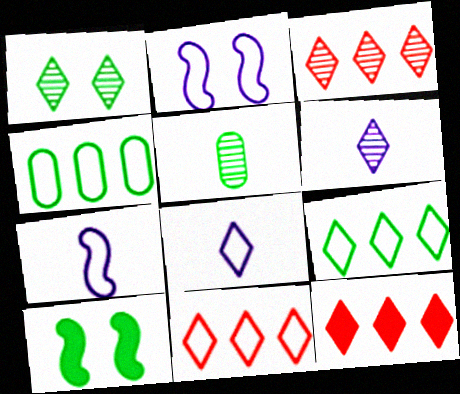[[1, 3, 6], 
[1, 8, 12], 
[2, 5, 12], 
[3, 11, 12], 
[5, 9, 10]]